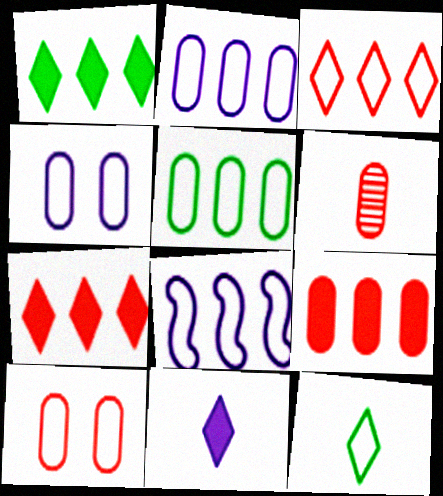[[3, 5, 8], 
[6, 9, 10], 
[8, 10, 12]]